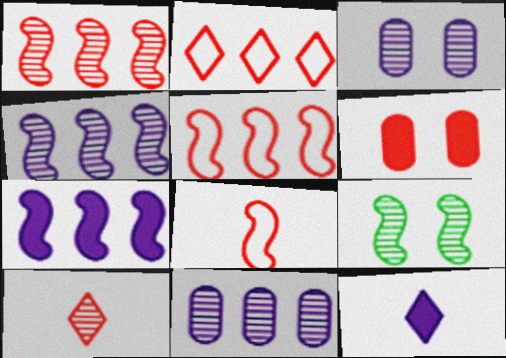[[5, 6, 10], 
[7, 8, 9], 
[9, 10, 11]]